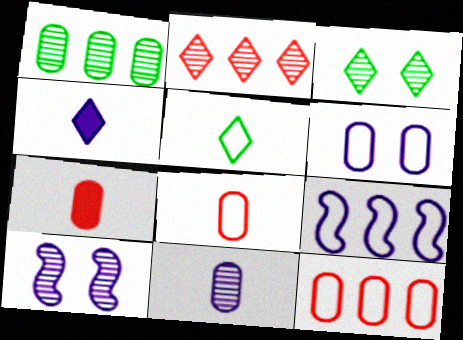[[1, 6, 7], 
[3, 7, 9]]